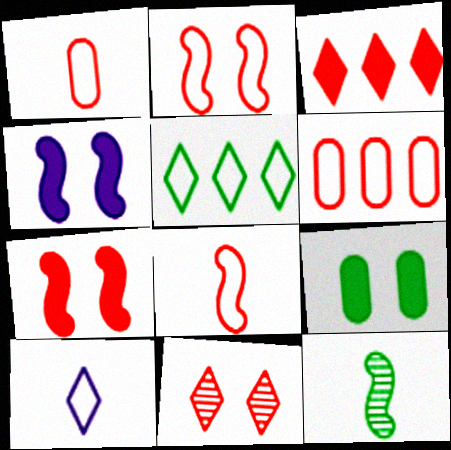[[5, 9, 12]]